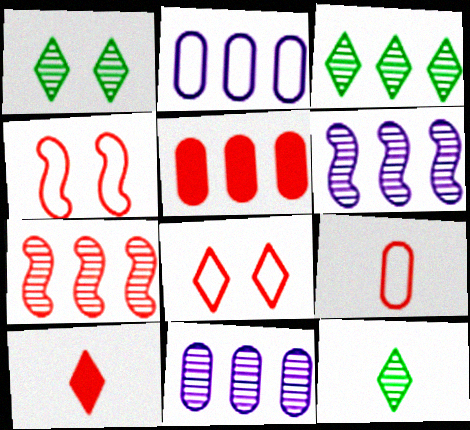[[1, 3, 12], 
[3, 7, 11]]